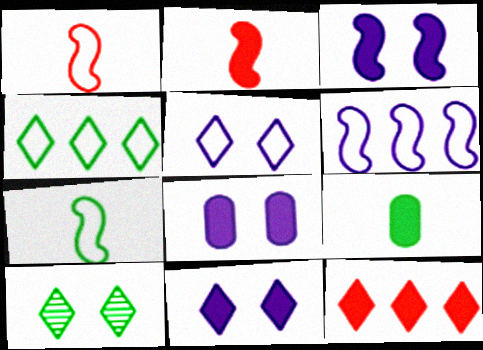[[3, 8, 11], 
[3, 9, 12]]